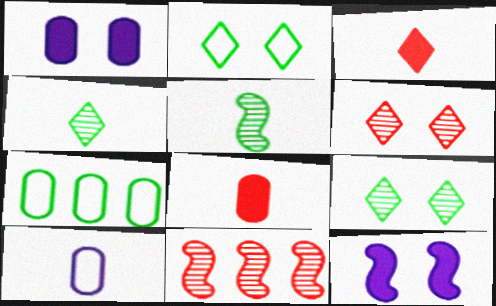[[3, 5, 10]]